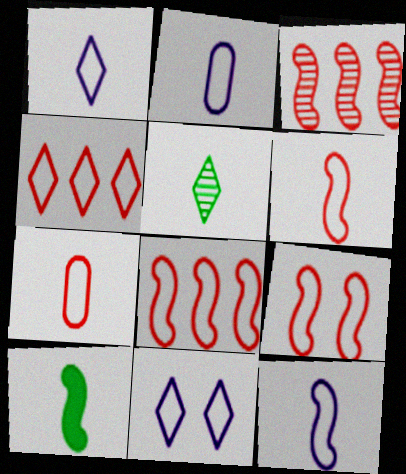[[1, 2, 12], 
[4, 7, 9], 
[6, 8, 9]]